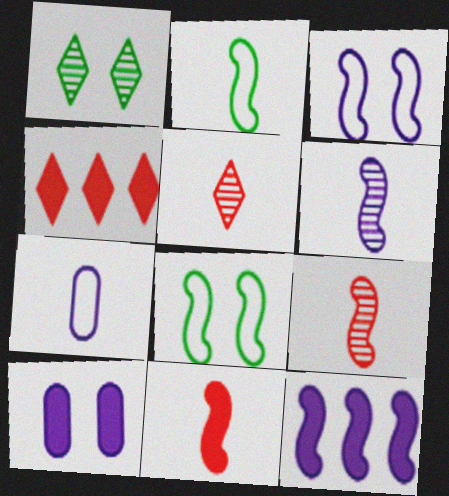[[2, 6, 11], 
[3, 6, 12], 
[8, 9, 12]]